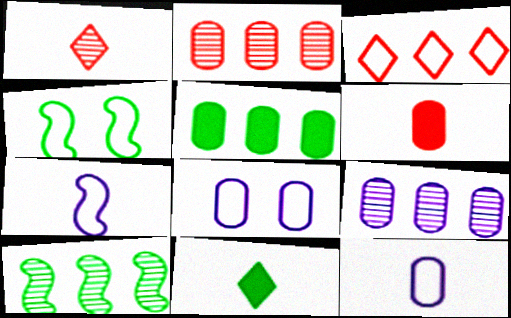[[3, 4, 12]]